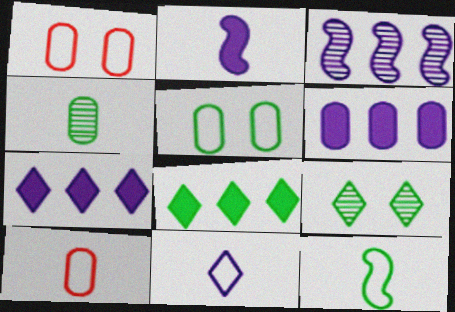[[1, 4, 6], 
[10, 11, 12]]